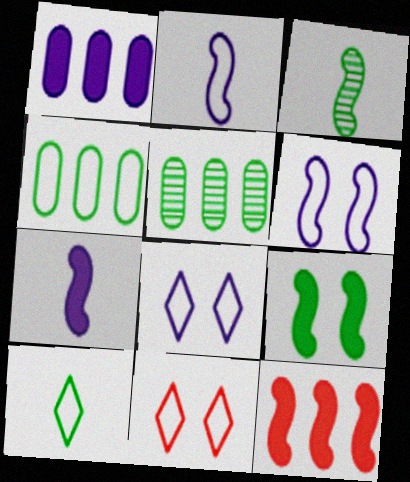[[1, 3, 11], 
[2, 4, 11], 
[3, 6, 12], 
[5, 7, 11], 
[5, 9, 10], 
[7, 9, 12]]